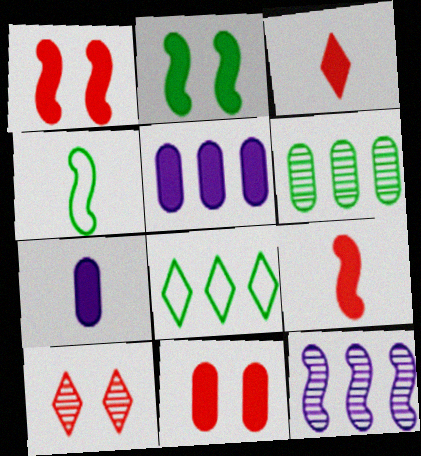[[1, 4, 12], 
[2, 3, 5], 
[4, 5, 10]]